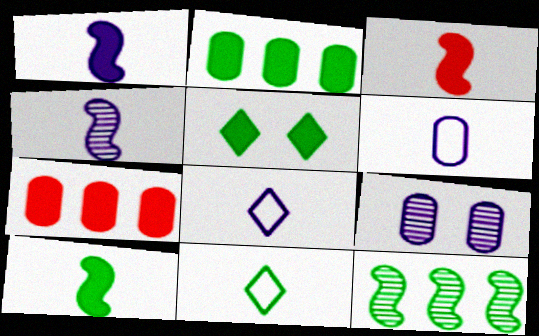[[1, 3, 10], 
[1, 5, 7], 
[2, 5, 10]]